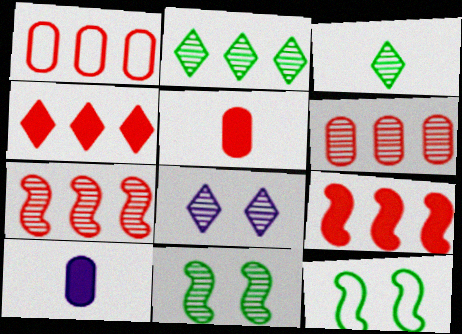[[1, 4, 7]]